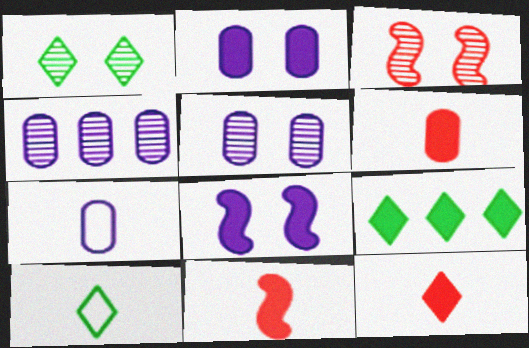[[1, 3, 5], 
[1, 9, 10], 
[2, 4, 7], 
[2, 9, 11], 
[3, 7, 9], 
[6, 8, 9], 
[6, 11, 12]]